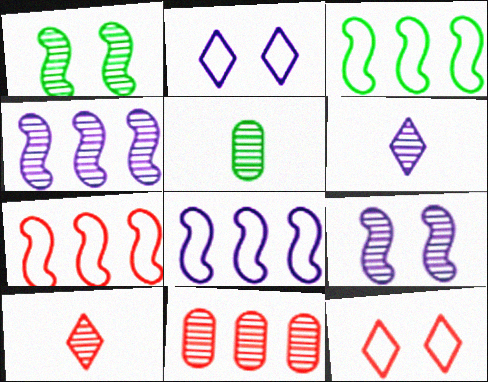[[1, 6, 11], 
[3, 7, 8]]